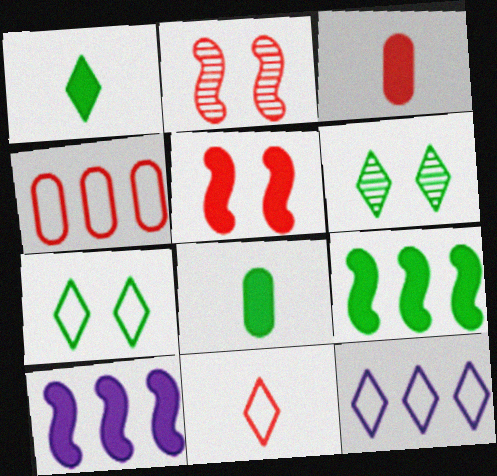[[2, 8, 12], 
[7, 11, 12]]